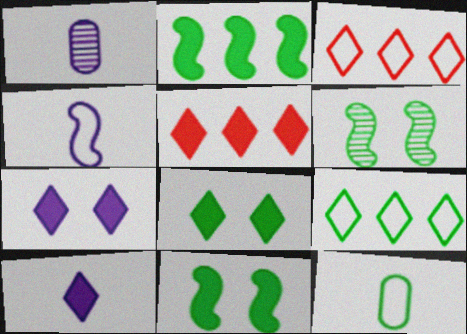[[1, 3, 11], 
[1, 4, 10], 
[5, 8, 10]]